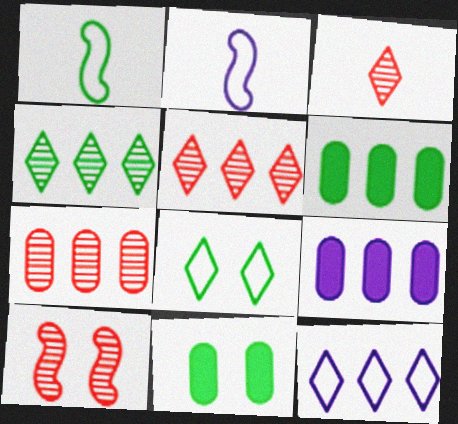[[1, 4, 11], 
[2, 5, 11], 
[3, 7, 10]]